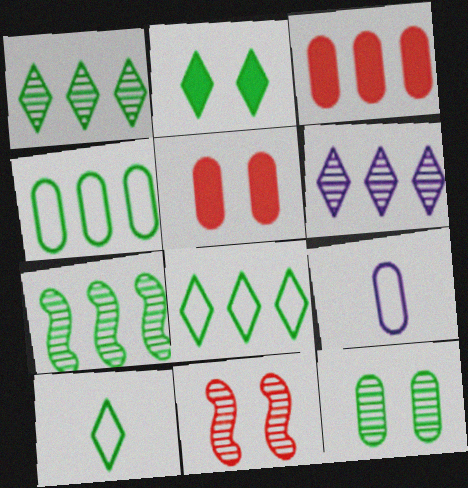[[1, 2, 10], 
[3, 9, 12]]